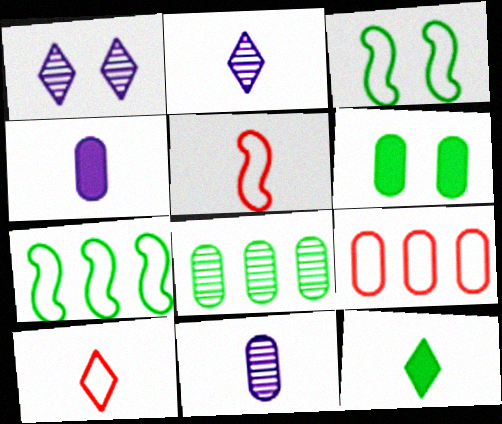[[2, 10, 12], 
[3, 8, 12], 
[5, 11, 12], 
[6, 9, 11]]